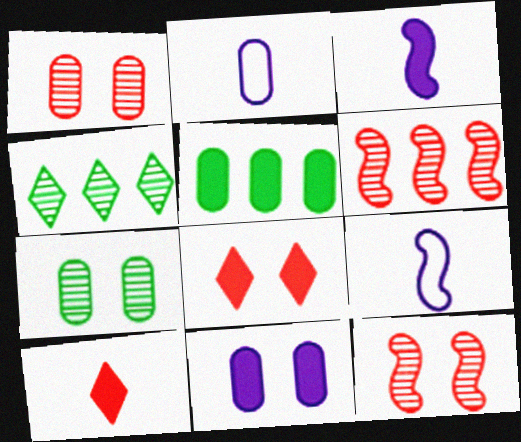[[1, 2, 5], 
[3, 5, 8]]